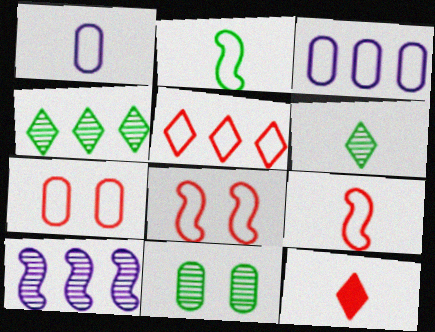[[5, 7, 9]]